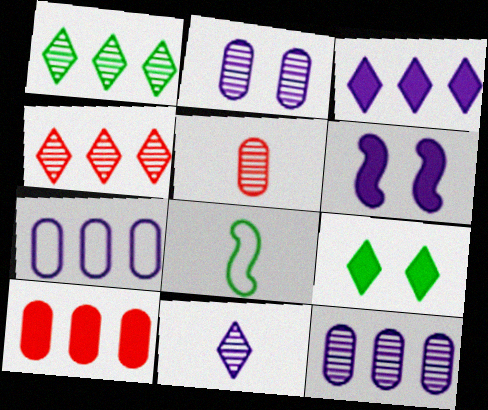[[6, 7, 11]]